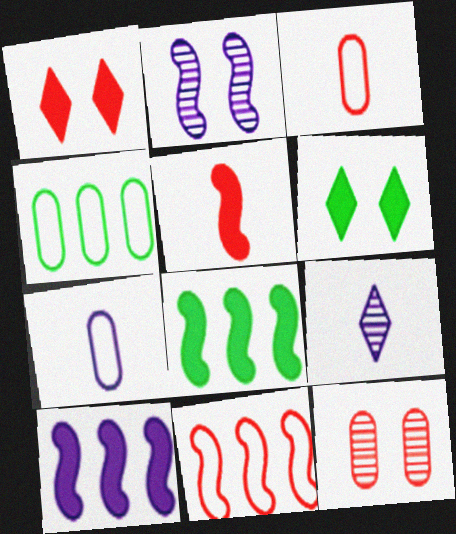[]